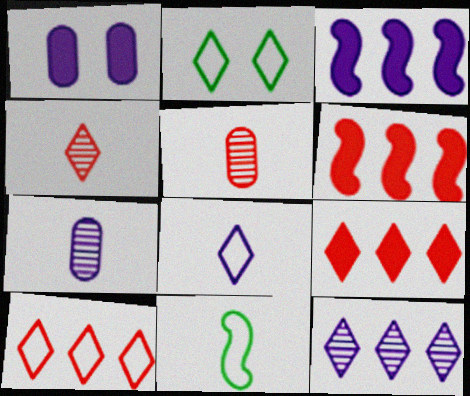[[2, 3, 5], 
[2, 6, 7], 
[2, 8, 10]]